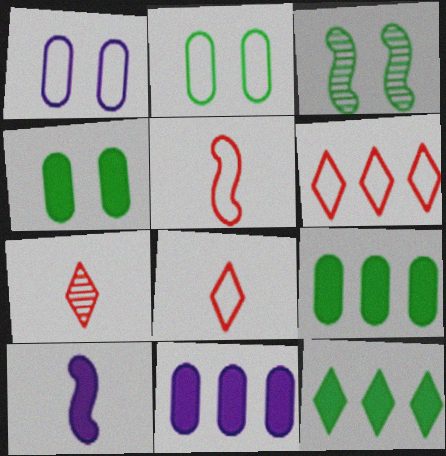[[3, 8, 11]]